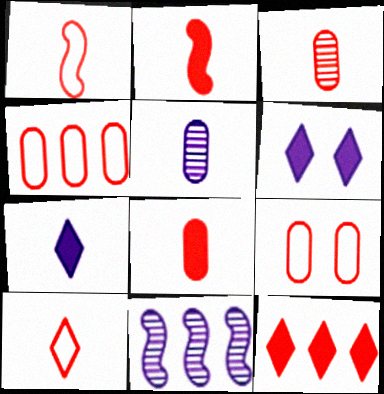[[2, 3, 10]]